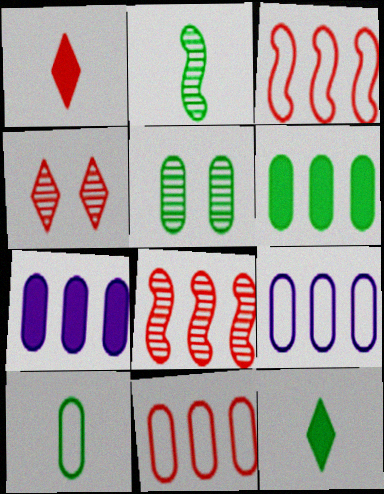[[2, 10, 12], 
[5, 6, 10]]